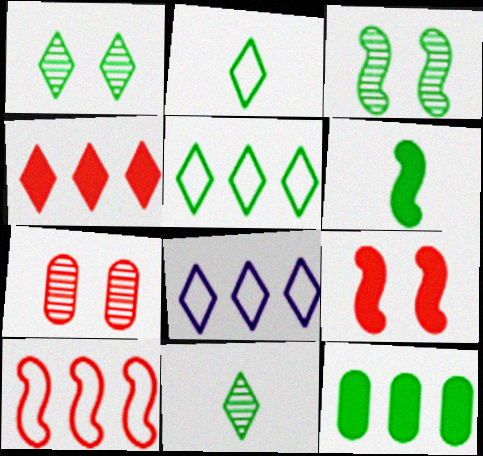[[2, 3, 12], 
[6, 7, 8]]